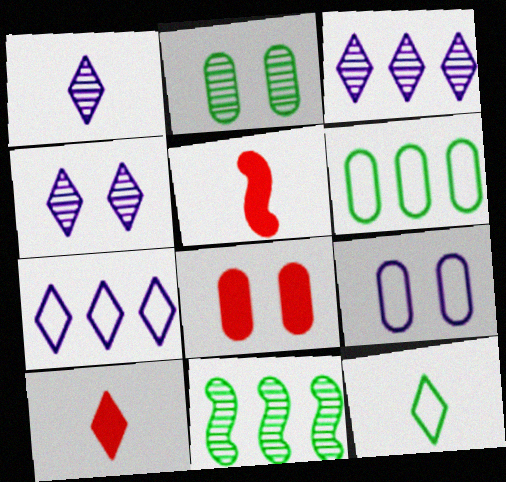[[1, 3, 4], 
[1, 10, 12], 
[2, 5, 7], 
[2, 8, 9], 
[4, 5, 6], 
[9, 10, 11]]